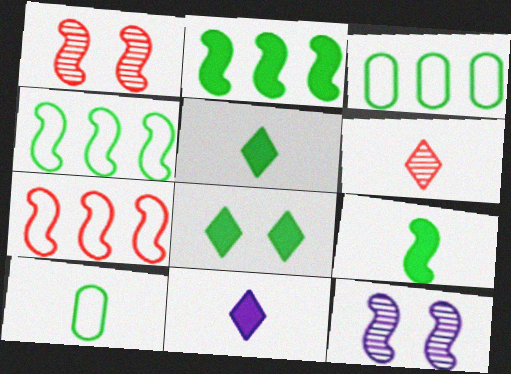[[1, 3, 11], 
[7, 9, 12]]